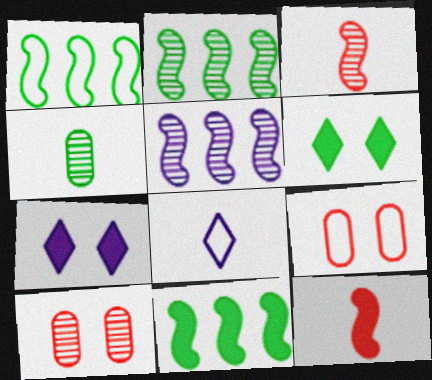[[1, 2, 11], 
[1, 4, 6], 
[1, 8, 9], 
[4, 8, 12], 
[8, 10, 11]]